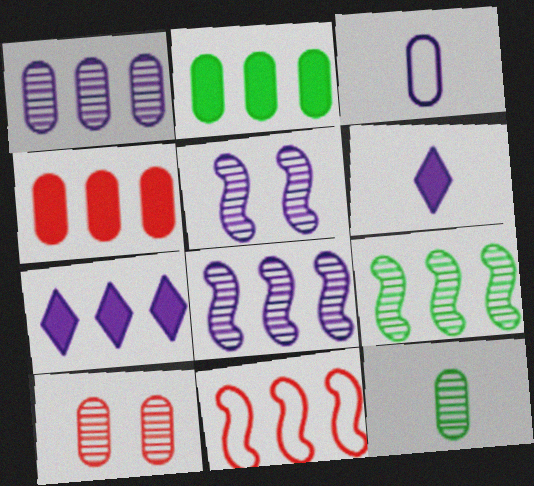[[1, 10, 12], 
[2, 3, 10], 
[3, 5, 7]]